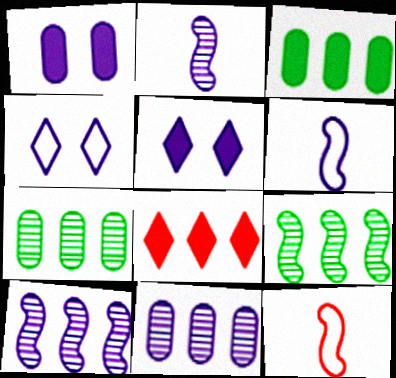[[5, 6, 11], 
[5, 7, 12]]